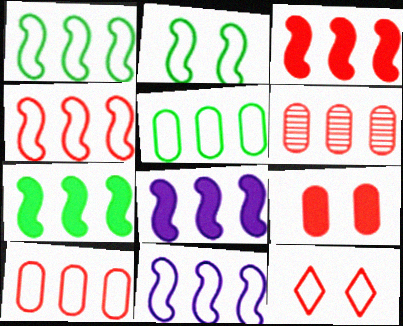[[1, 4, 11], 
[3, 7, 8]]